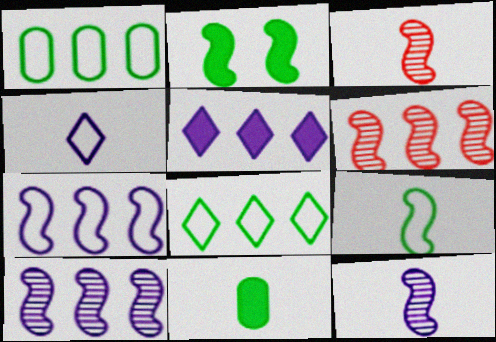[[1, 5, 6], 
[2, 3, 7], 
[3, 4, 11]]